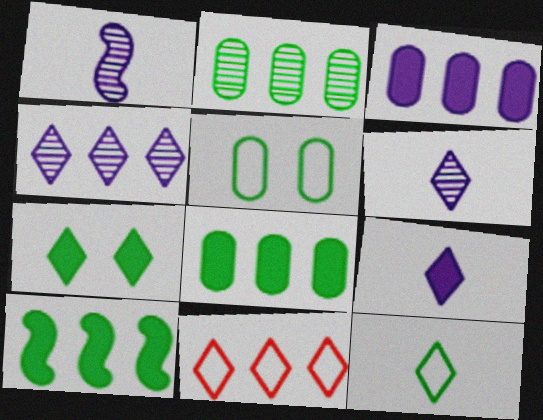[[6, 7, 11]]